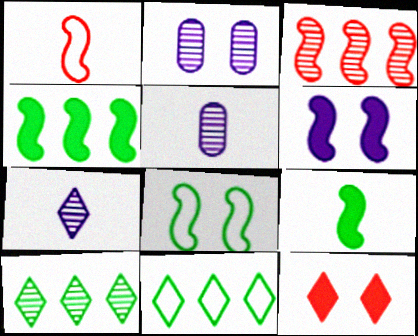[[2, 8, 12], 
[7, 11, 12]]